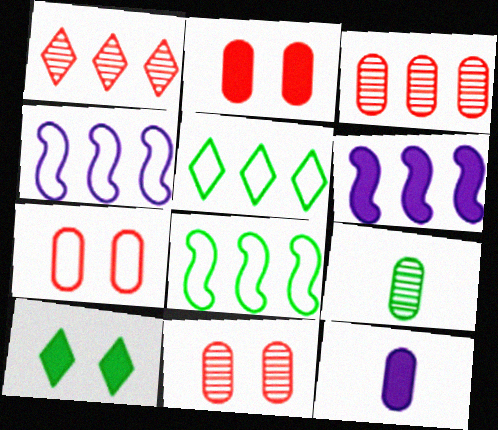[[2, 7, 11], 
[3, 5, 6], 
[8, 9, 10]]